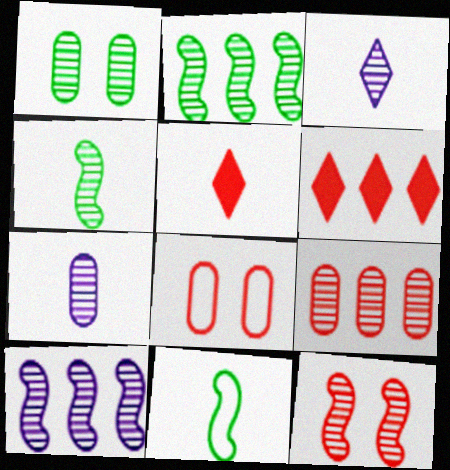[[1, 7, 9], 
[4, 10, 12], 
[5, 7, 11]]